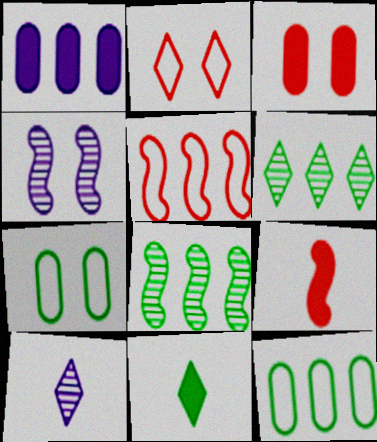[[1, 5, 6], 
[7, 8, 11]]